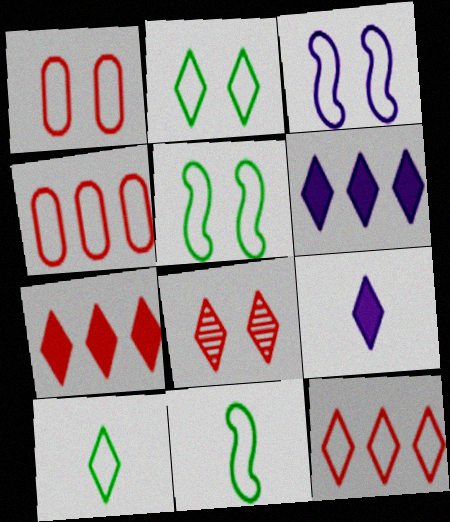[[1, 2, 3], 
[3, 4, 10], 
[6, 8, 10]]